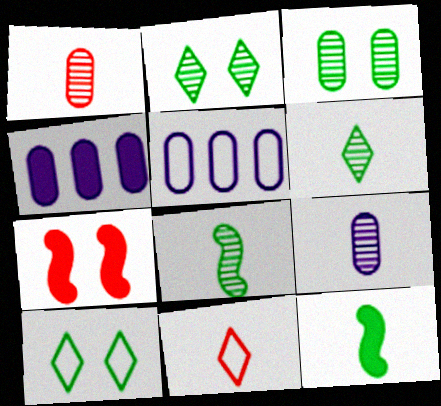[[5, 6, 7], 
[9, 11, 12]]